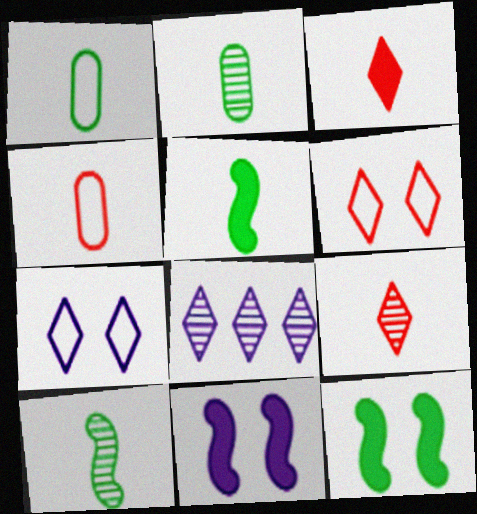[[4, 8, 12]]